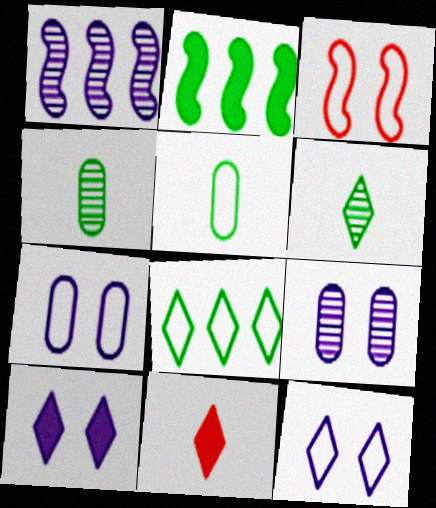[]